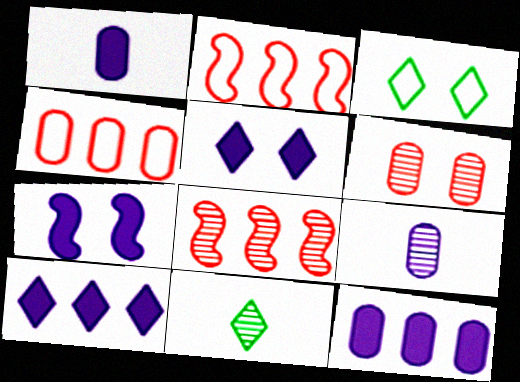[[1, 3, 8], 
[1, 7, 10], 
[3, 6, 7], 
[4, 7, 11]]